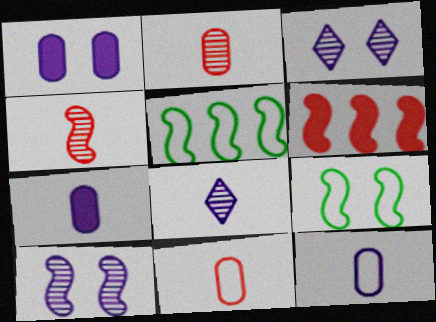[]